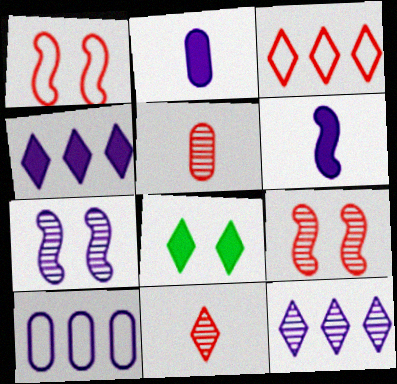[]